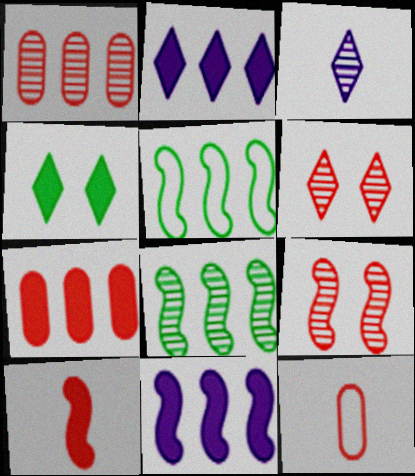[[1, 2, 5]]